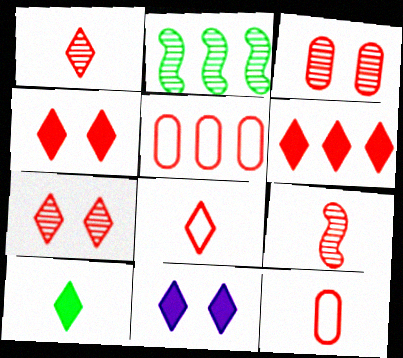[[2, 11, 12], 
[4, 5, 9], 
[6, 7, 8], 
[6, 10, 11]]